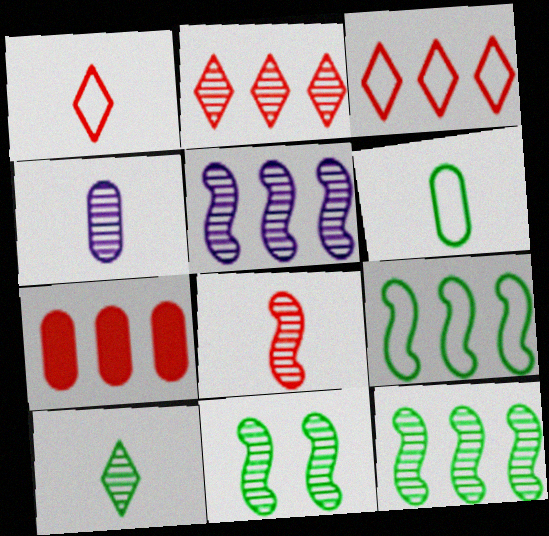[[2, 4, 11], 
[4, 8, 10], 
[5, 8, 11]]